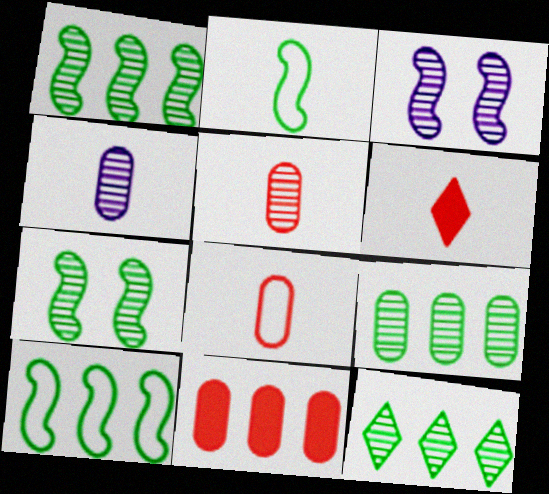[[1, 9, 12], 
[2, 4, 6], 
[3, 5, 12]]